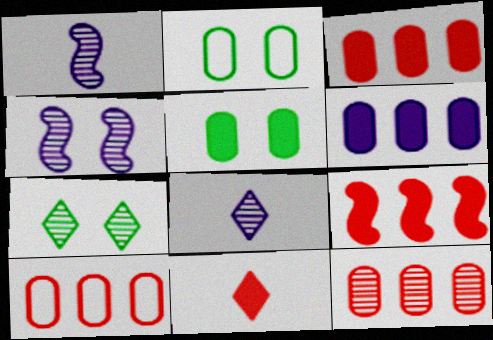[[1, 7, 12], 
[2, 8, 9], 
[3, 10, 12]]